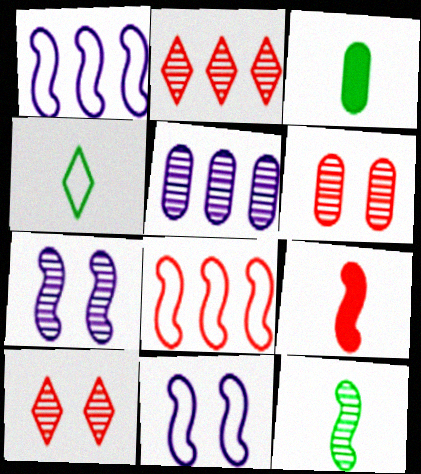[[1, 3, 10], 
[2, 3, 11], 
[3, 4, 12], 
[5, 10, 12]]